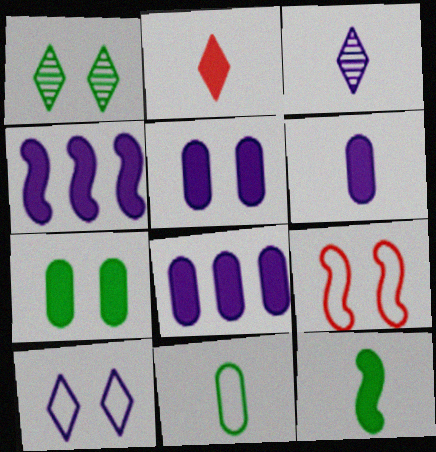[[1, 5, 9], 
[2, 4, 7], 
[2, 6, 12], 
[5, 6, 8]]